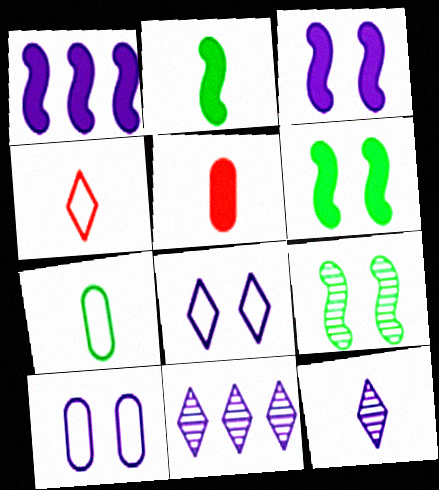[[1, 10, 12]]